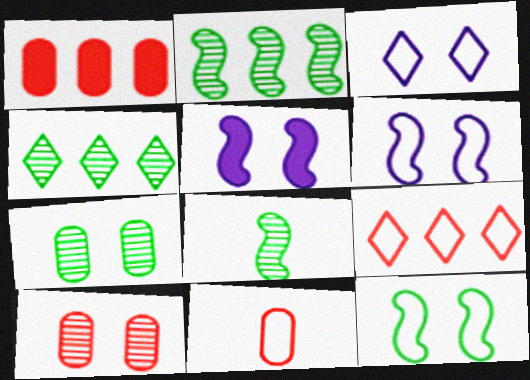[[1, 3, 8], 
[1, 10, 11], 
[4, 5, 11], 
[4, 7, 8]]